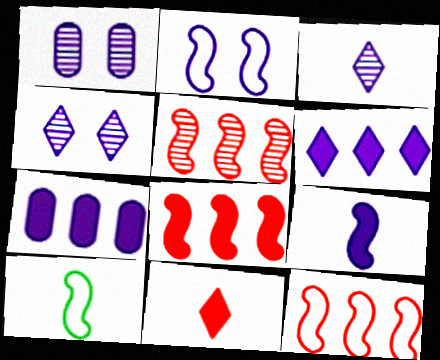[[2, 3, 7], 
[2, 10, 12], 
[5, 8, 12]]